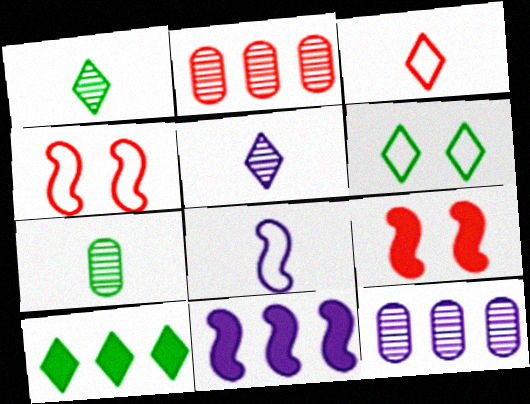[[1, 6, 10], 
[2, 3, 9]]